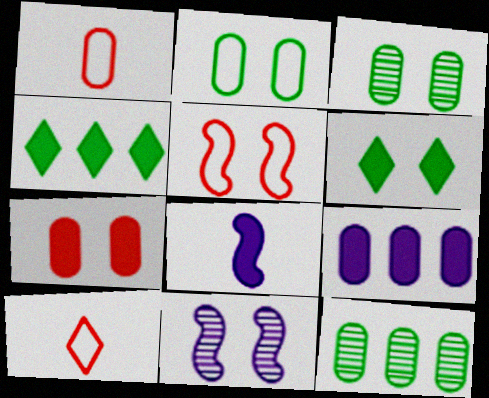[[1, 3, 9], 
[1, 4, 11], 
[4, 7, 8]]